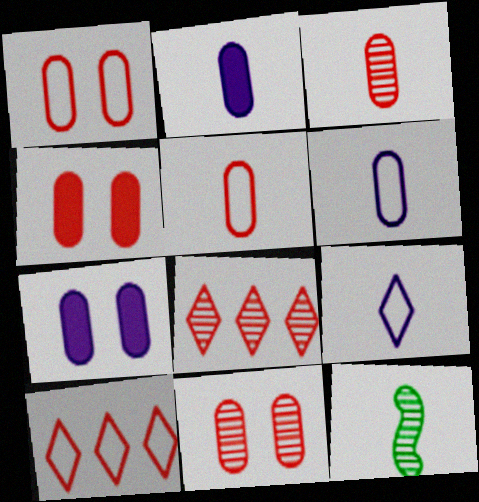[[1, 4, 11], 
[7, 10, 12]]